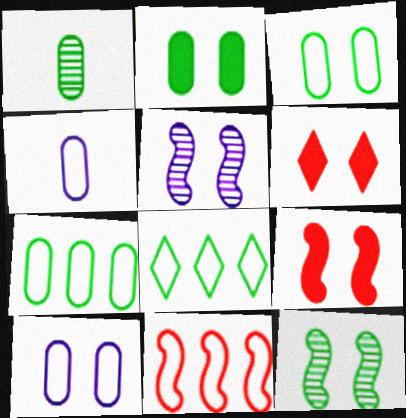[[1, 2, 7], 
[3, 5, 6], 
[6, 10, 12]]